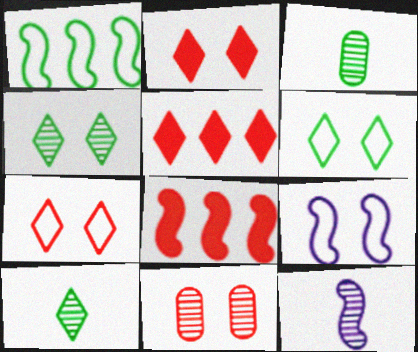[[3, 5, 9]]